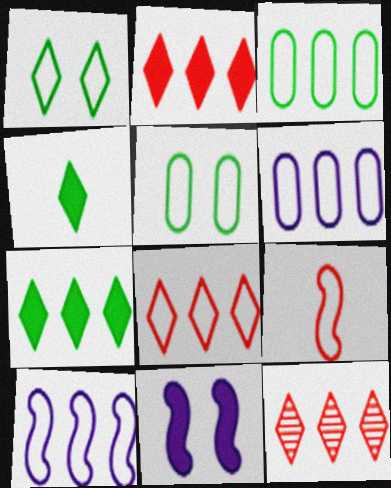[[1, 6, 9], 
[2, 8, 12], 
[3, 8, 10]]